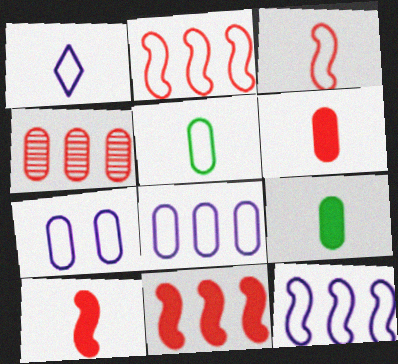[[1, 3, 5], 
[1, 7, 12], 
[4, 7, 9]]